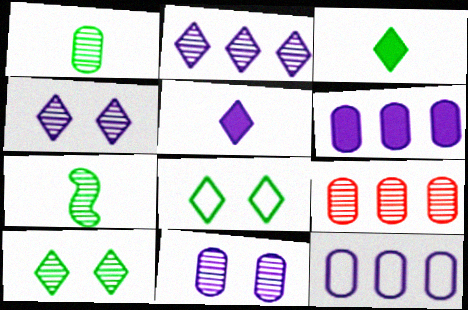[[1, 9, 11], 
[4, 7, 9]]